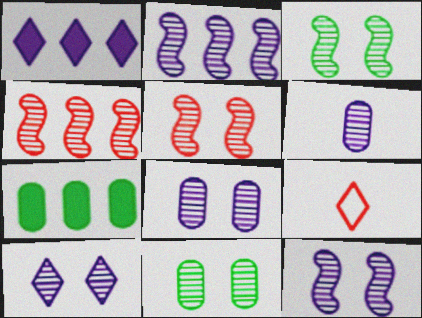[[2, 6, 10], 
[3, 5, 12], 
[5, 10, 11], 
[7, 9, 12], 
[8, 10, 12]]